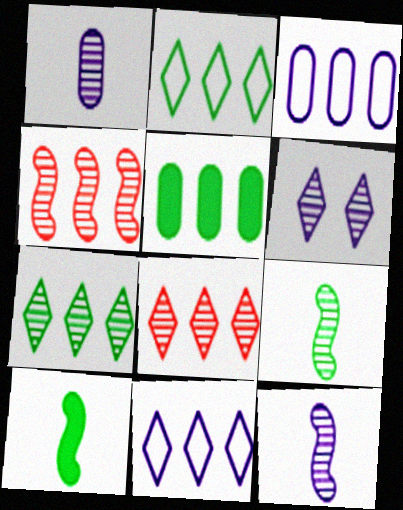[[4, 5, 11]]